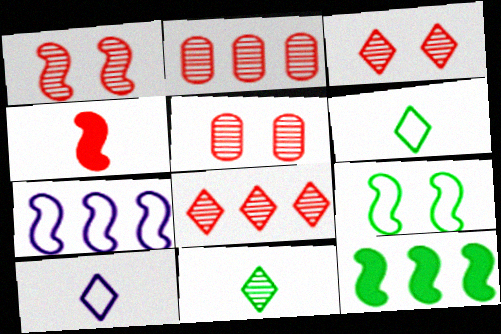[[1, 3, 5], 
[5, 10, 12]]